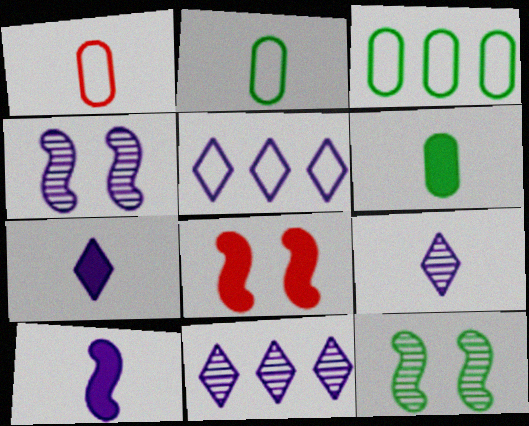[[2, 8, 11], 
[3, 8, 9]]